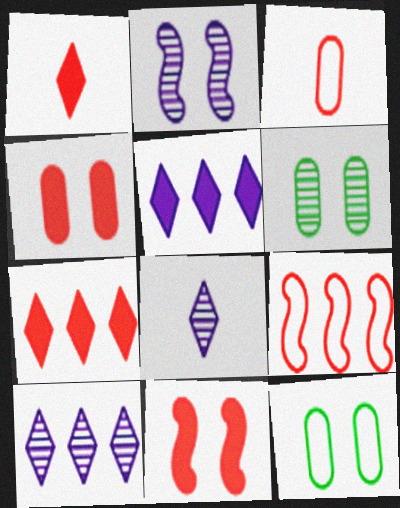[]